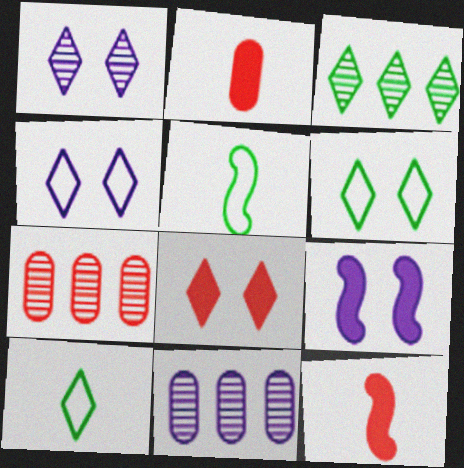[[1, 6, 8], 
[5, 8, 11], 
[6, 11, 12], 
[7, 9, 10]]